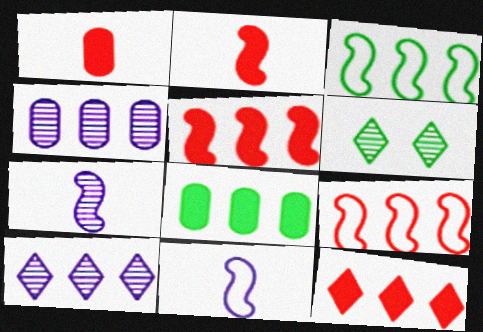[[3, 4, 12], 
[8, 9, 10]]